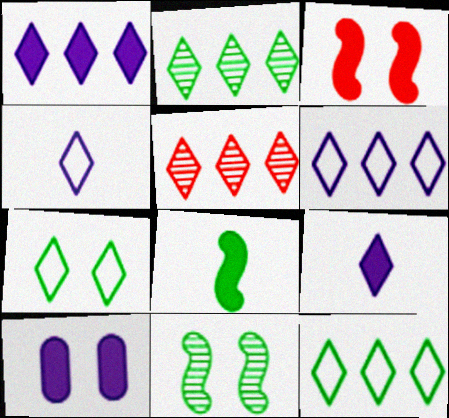[[1, 5, 12], 
[5, 7, 9]]